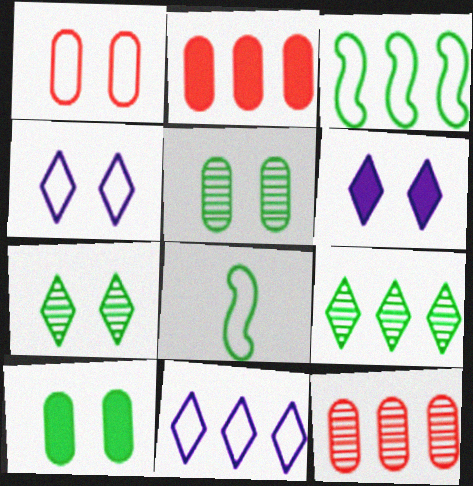[[1, 8, 11], 
[6, 8, 12], 
[8, 9, 10]]